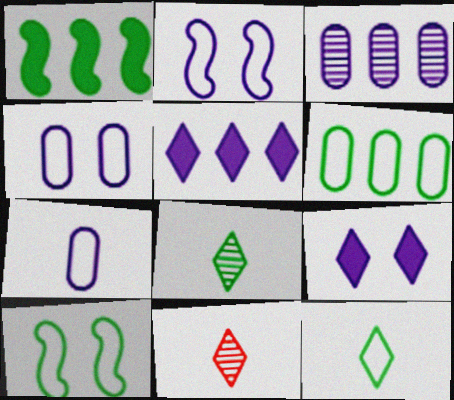[[1, 4, 11], 
[6, 10, 12]]